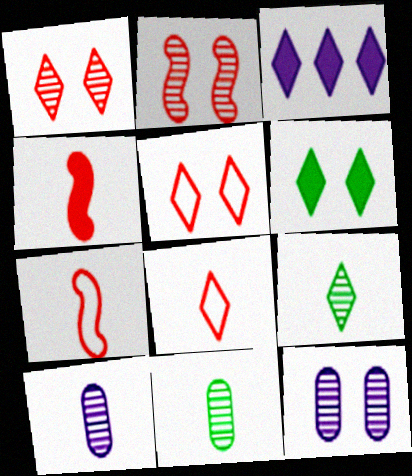[[3, 5, 9]]